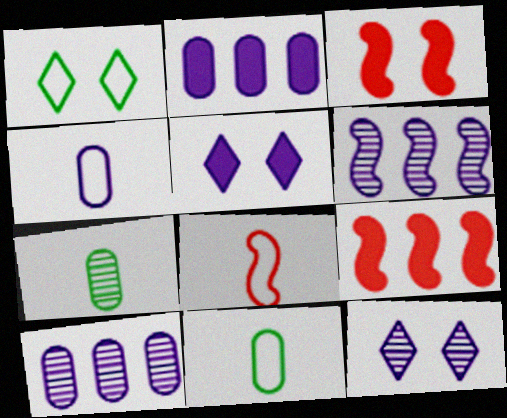[[4, 5, 6], 
[9, 11, 12]]